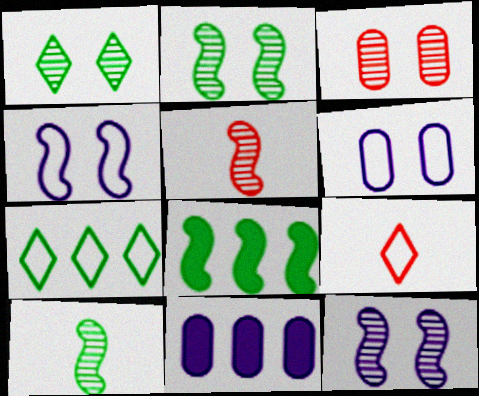[[1, 3, 12], 
[2, 9, 11], 
[4, 5, 8]]